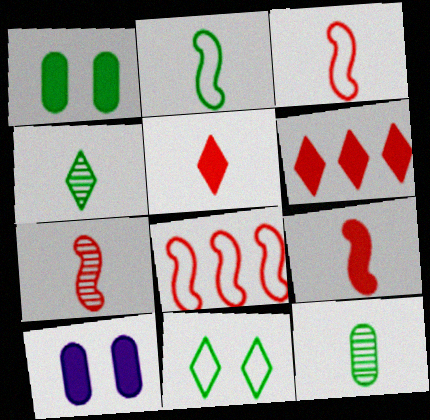[[3, 7, 9], 
[4, 8, 10]]